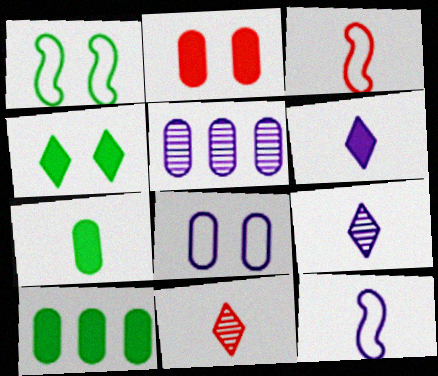[[3, 4, 5], 
[3, 7, 9], 
[7, 11, 12]]